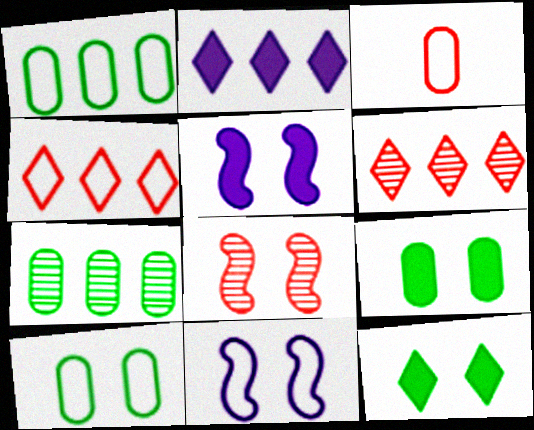[]